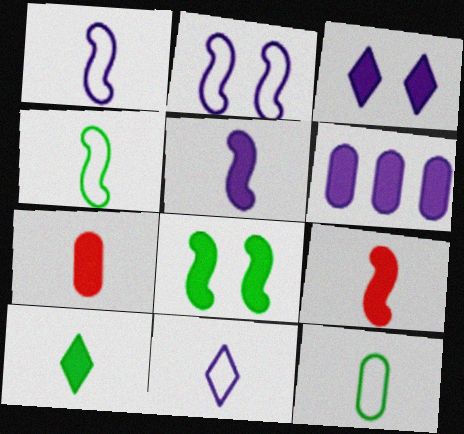[[3, 5, 6], 
[5, 7, 10]]